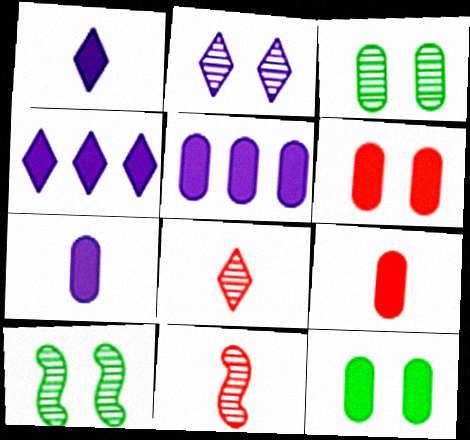[[5, 9, 12]]